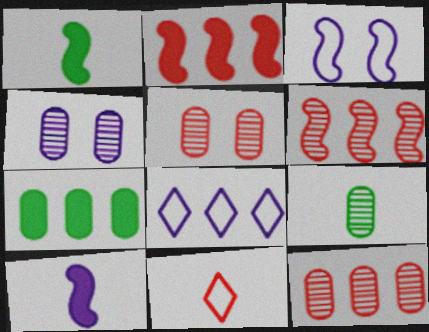[[1, 3, 6], 
[1, 5, 8], 
[2, 5, 11], 
[4, 8, 10], 
[4, 9, 12], 
[6, 7, 8], 
[9, 10, 11]]